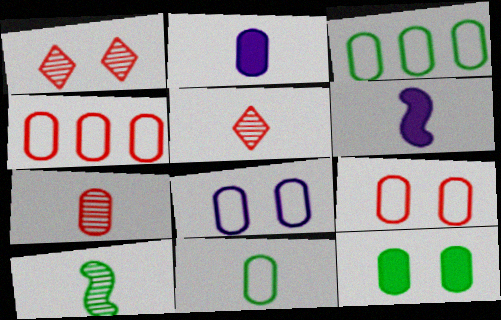[[1, 3, 6], 
[2, 7, 11], 
[4, 8, 11], 
[5, 6, 11]]